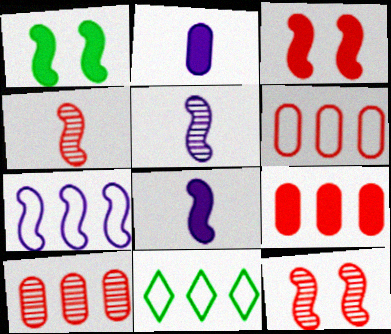[[1, 4, 7], 
[2, 11, 12], 
[6, 7, 11], 
[6, 9, 10]]